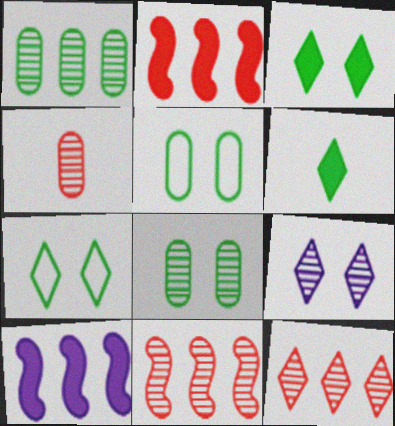[[4, 7, 10]]